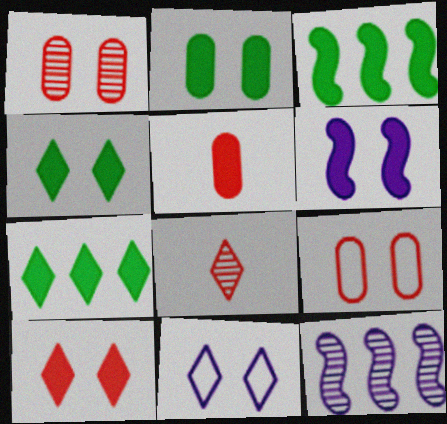[[2, 6, 10], 
[5, 6, 7], 
[7, 8, 11]]